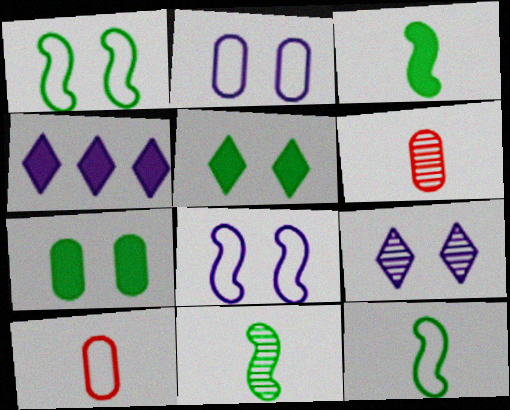[[1, 4, 6], 
[3, 11, 12]]